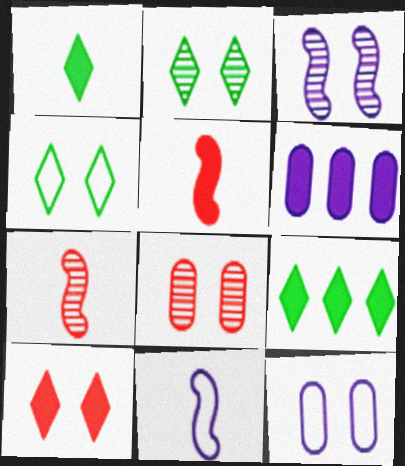[[2, 3, 8], 
[4, 6, 7], 
[7, 9, 12], 
[8, 9, 11]]